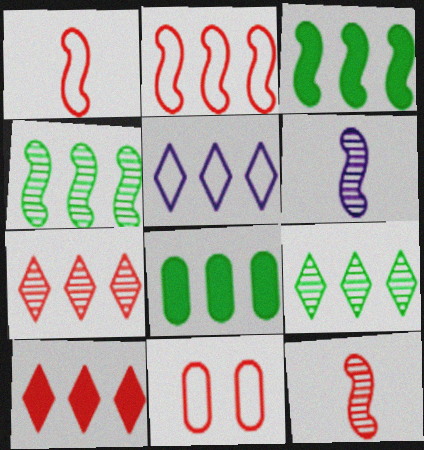[[5, 9, 10], 
[10, 11, 12]]